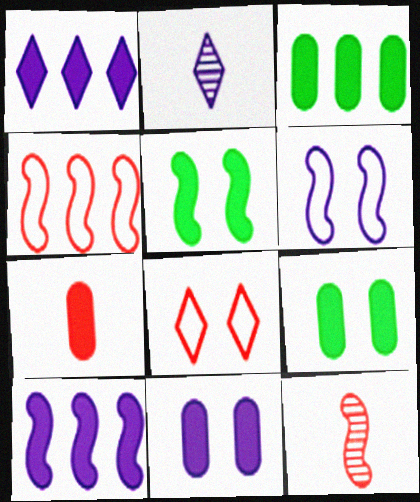[[1, 5, 7], 
[2, 4, 9], 
[3, 7, 11]]